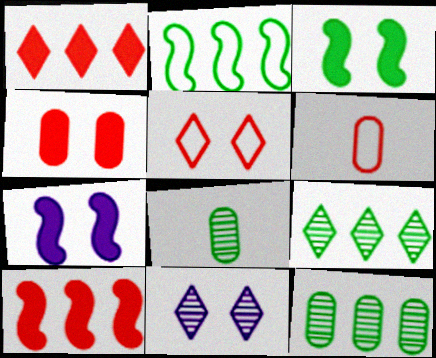[[6, 7, 9]]